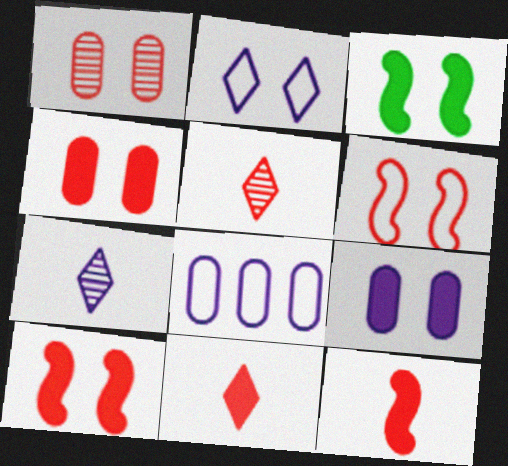[[1, 2, 3], 
[3, 5, 8]]